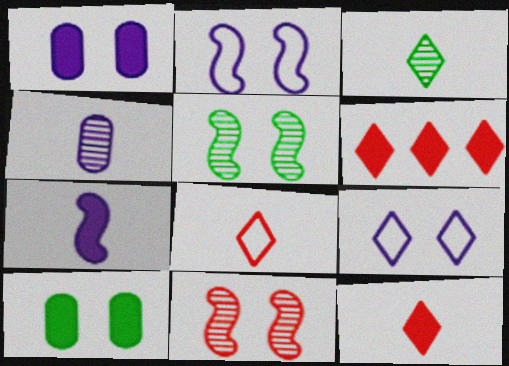[[3, 6, 9], 
[6, 7, 10], 
[9, 10, 11]]